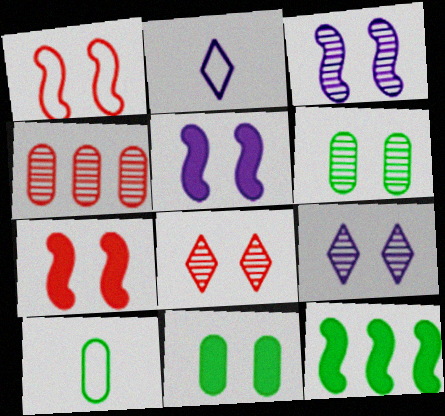[[1, 9, 11], 
[3, 6, 8]]